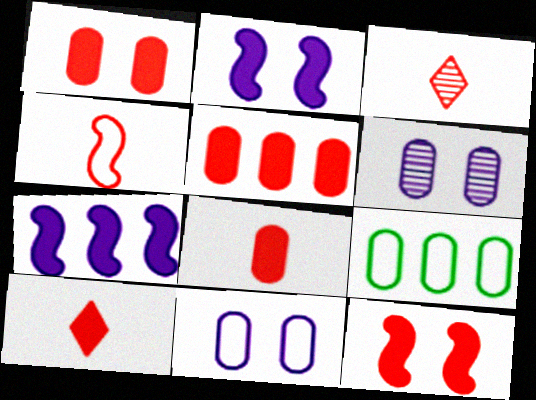[[1, 5, 8], 
[2, 3, 9], 
[3, 4, 8], 
[5, 10, 12], 
[6, 8, 9]]